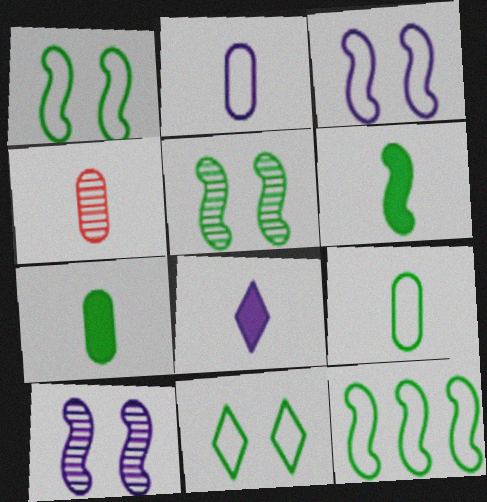[[2, 4, 7], 
[5, 6, 12], 
[9, 11, 12]]